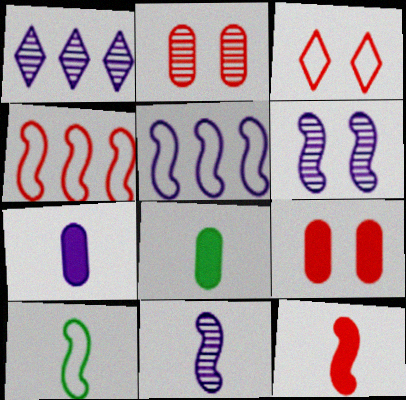[[1, 9, 10], 
[10, 11, 12]]